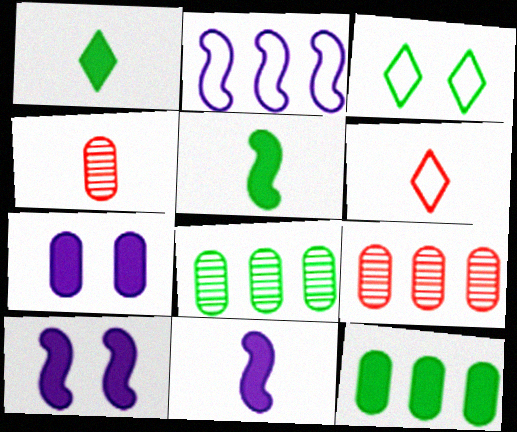[[3, 5, 8], 
[3, 9, 11], 
[6, 8, 10]]